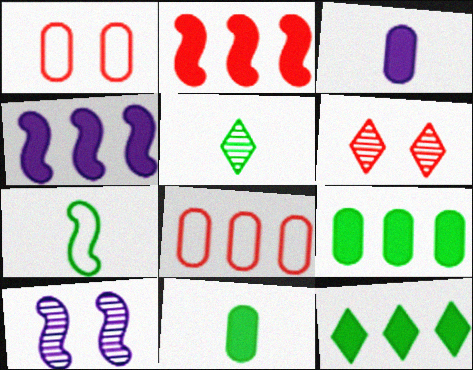[[1, 4, 5], 
[2, 7, 10], 
[5, 7, 11]]